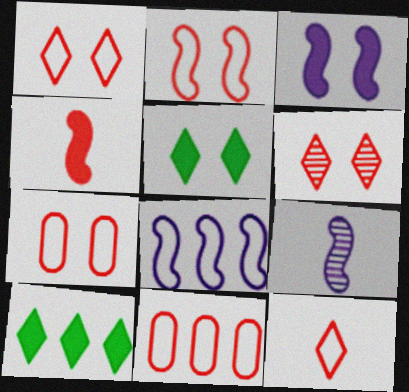[[1, 2, 7], 
[2, 11, 12], 
[3, 8, 9], 
[4, 6, 11], 
[5, 9, 11], 
[7, 9, 10]]